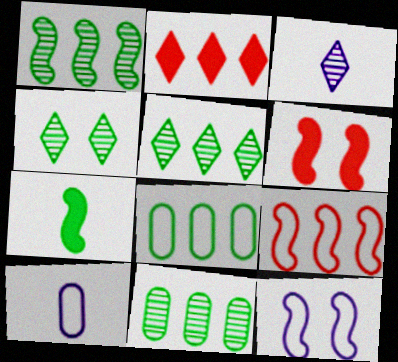[[1, 5, 11], 
[3, 6, 8], 
[4, 7, 8], 
[5, 6, 10]]